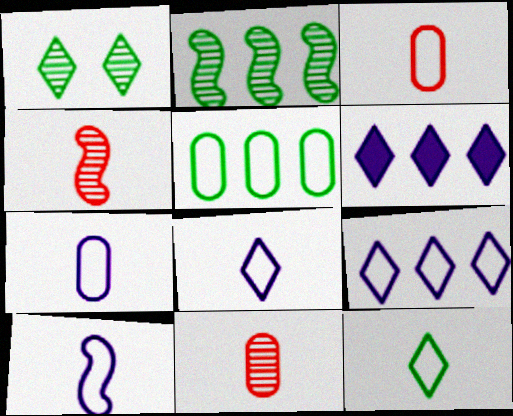[[3, 10, 12], 
[7, 8, 10]]